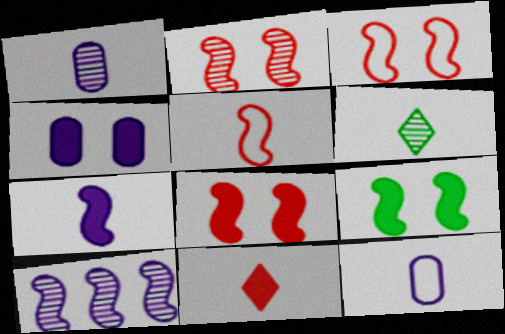[[2, 3, 8], 
[5, 9, 10]]